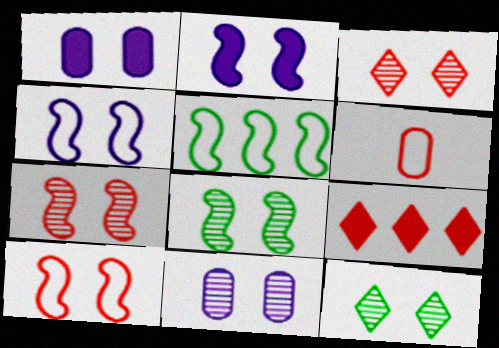[[1, 10, 12], 
[2, 8, 10], 
[3, 8, 11], 
[6, 7, 9], 
[7, 11, 12]]